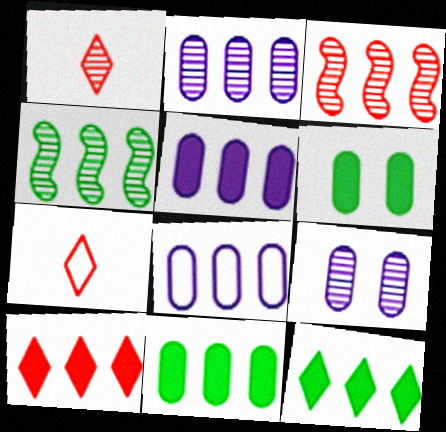[[1, 4, 9], 
[2, 5, 8], 
[3, 8, 12], 
[4, 8, 10]]